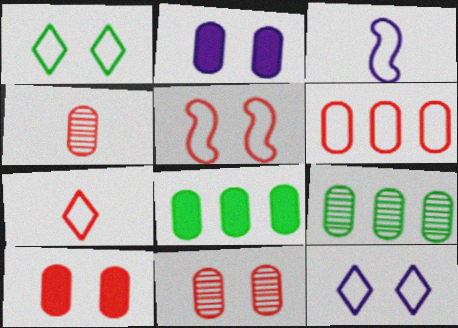[[1, 3, 6], 
[4, 6, 10], 
[5, 6, 7]]